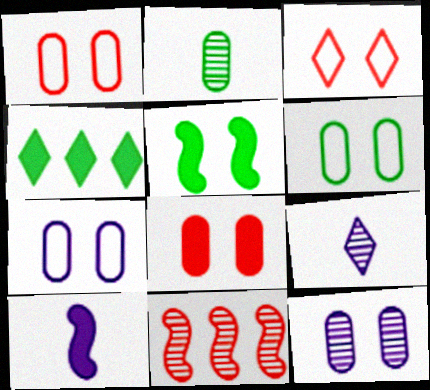[[1, 6, 7], 
[3, 4, 9], 
[3, 5, 12], 
[4, 8, 10], 
[6, 8, 12]]